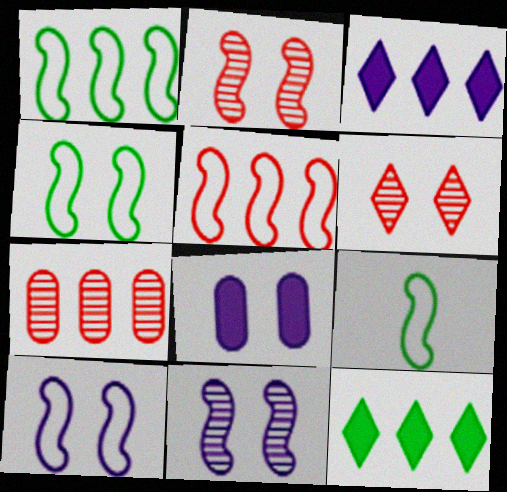[[1, 3, 7], 
[1, 4, 9], 
[4, 6, 8], 
[5, 9, 10]]